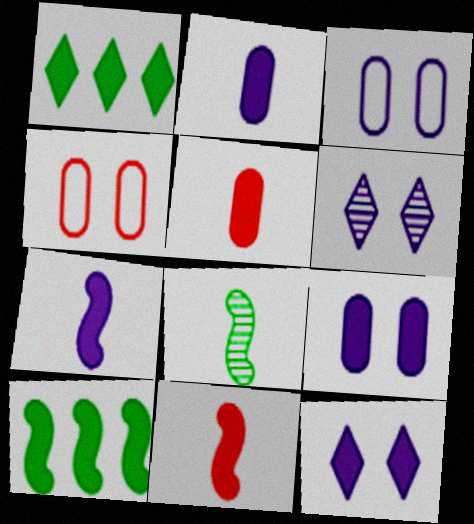[[1, 9, 11], 
[5, 10, 12]]